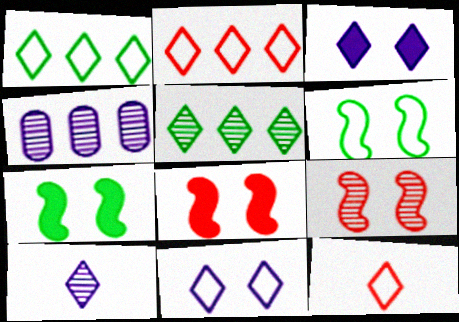[[1, 11, 12], 
[3, 5, 12], 
[4, 7, 12]]